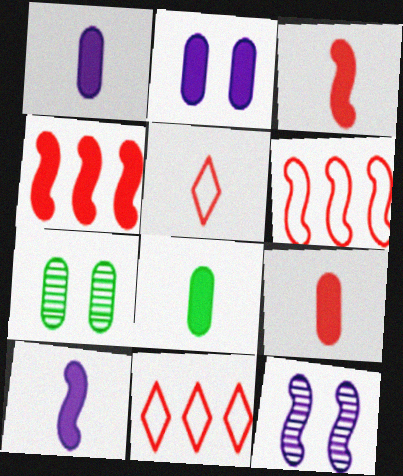[[1, 8, 9], 
[7, 10, 11], 
[8, 11, 12]]